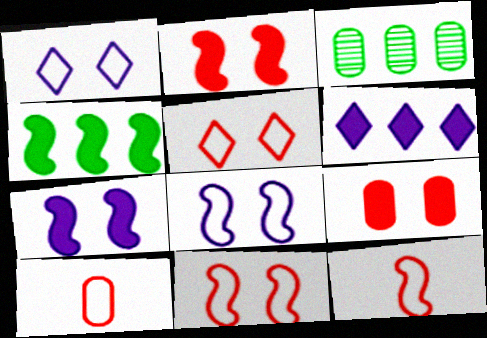[]